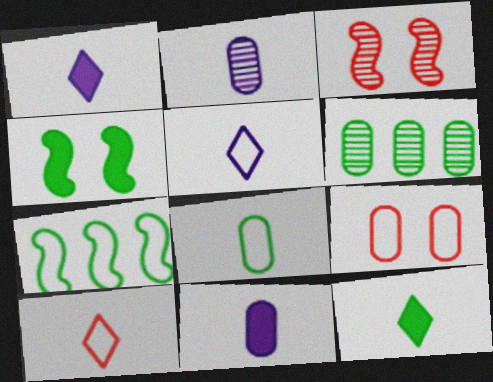[[5, 7, 9], 
[6, 9, 11]]